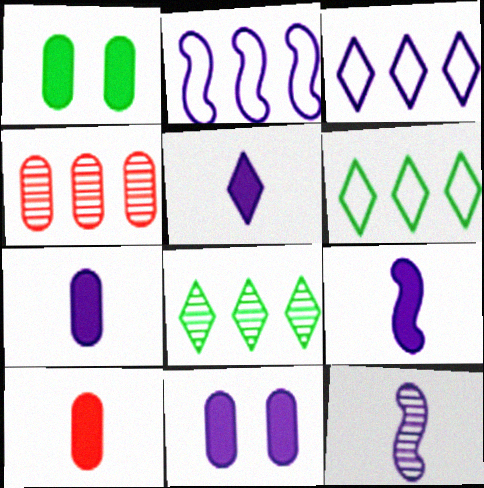[[3, 11, 12], 
[5, 7, 9]]